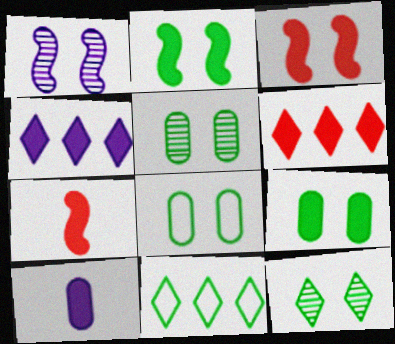[[2, 6, 10], 
[2, 8, 12], 
[4, 7, 9], 
[5, 8, 9]]